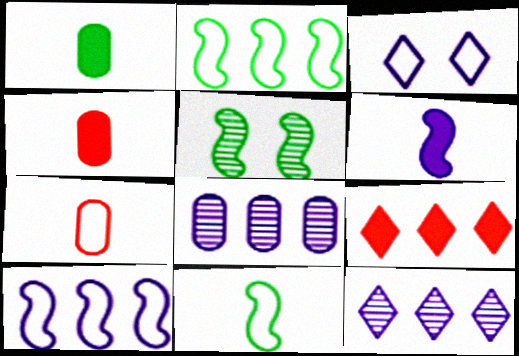[[2, 3, 7], 
[2, 8, 9], 
[3, 6, 8]]